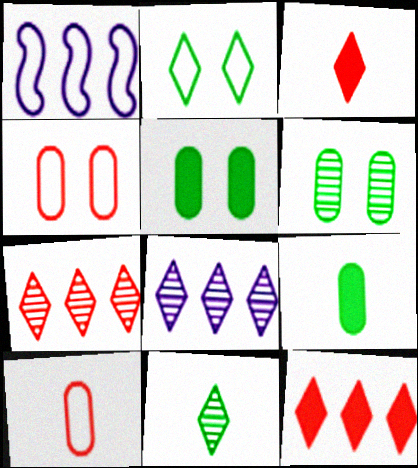[[1, 2, 10], 
[1, 3, 6], 
[2, 3, 8]]